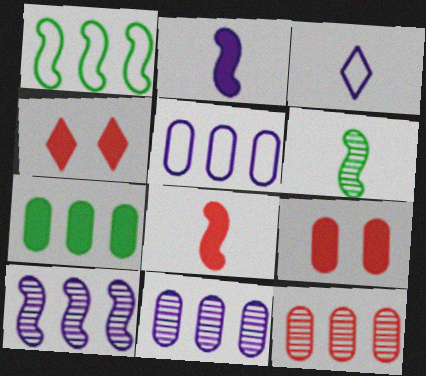[[2, 4, 7], 
[4, 5, 6], 
[5, 7, 12]]